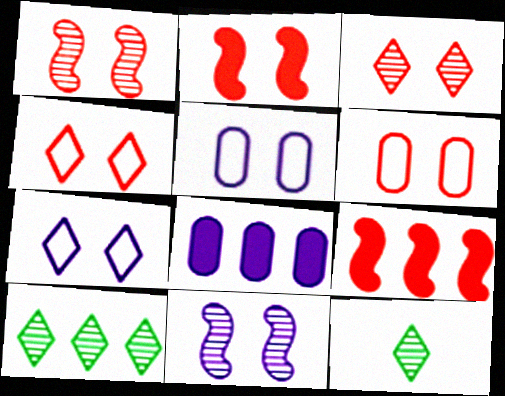[[2, 3, 6], 
[5, 9, 12]]